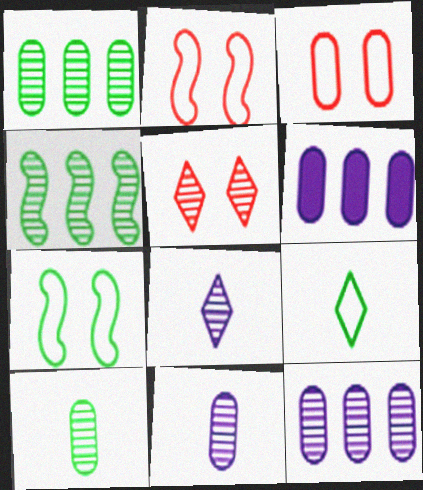[[3, 6, 10], 
[4, 5, 11]]